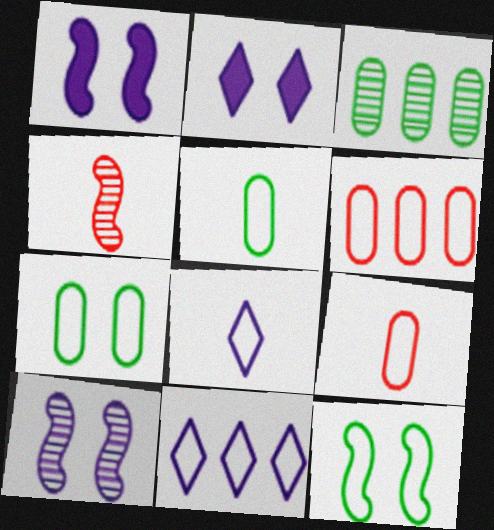[[6, 8, 12], 
[9, 11, 12]]